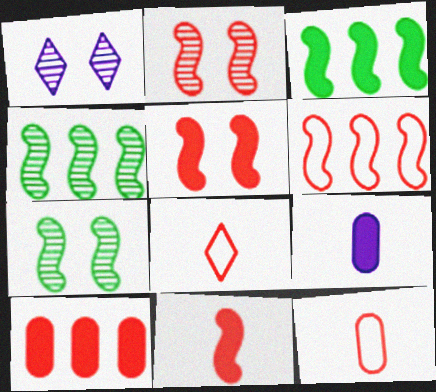[[1, 3, 12], 
[2, 6, 11], 
[2, 8, 10]]